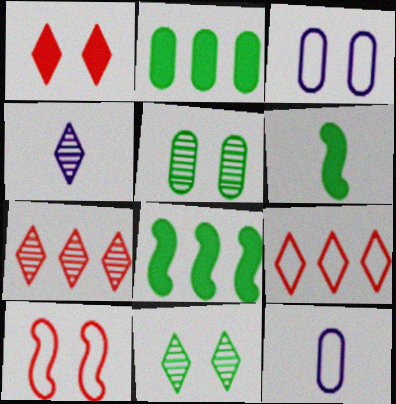[[2, 4, 10], 
[3, 6, 7], 
[4, 7, 11]]